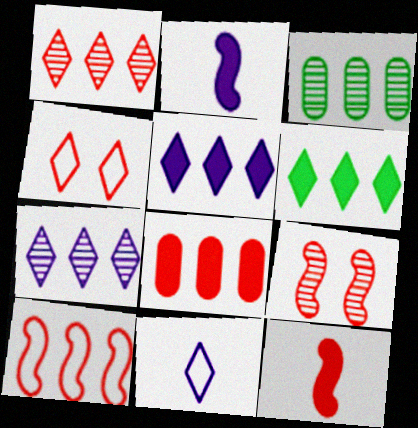[[1, 8, 10], 
[2, 3, 4], 
[3, 5, 10], 
[9, 10, 12]]